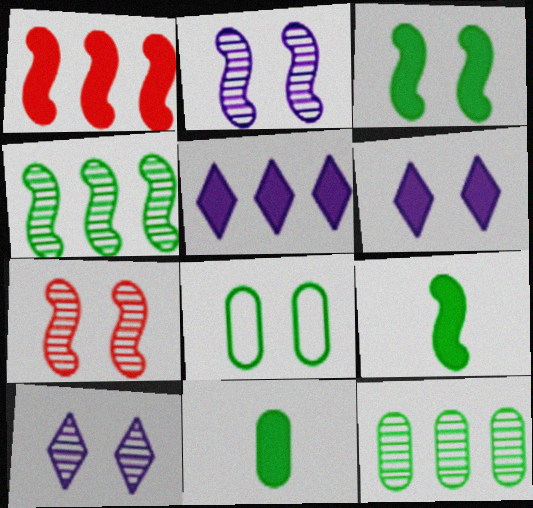[[1, 6, 11], 
[6, 7, 8], 
[8, 11, 12]]